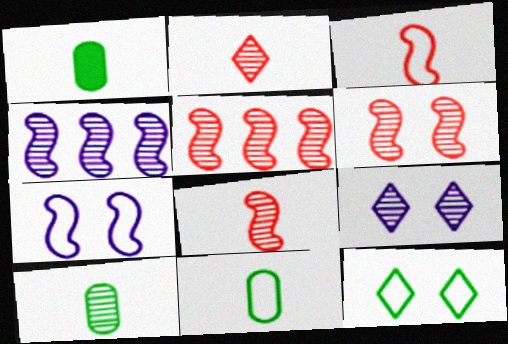[[1, 10, 11], 
[5, 6, 8], 
[5, 9, 10]]